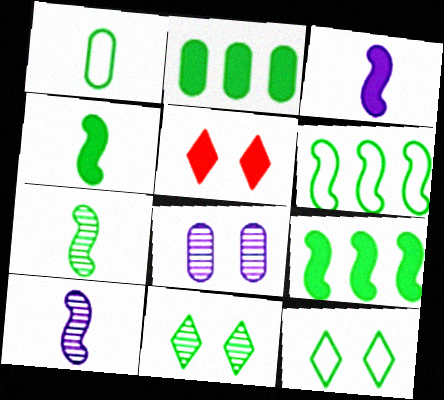[[1, 6, 12], 
[1, 9, 11], 
[2, 3, 5], 
[2, 7, 12]]